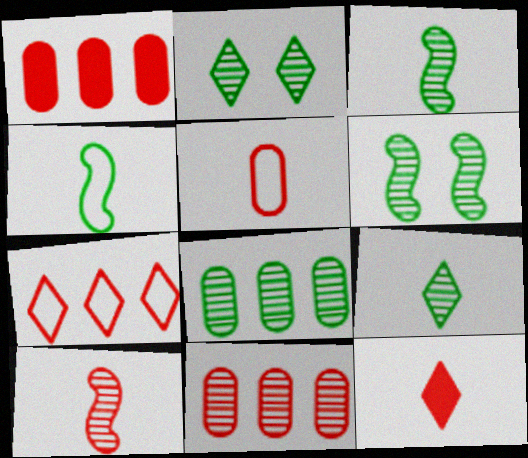[[2, 3, 8], 
[5, 10, 12], 
[6, 8, 9]]